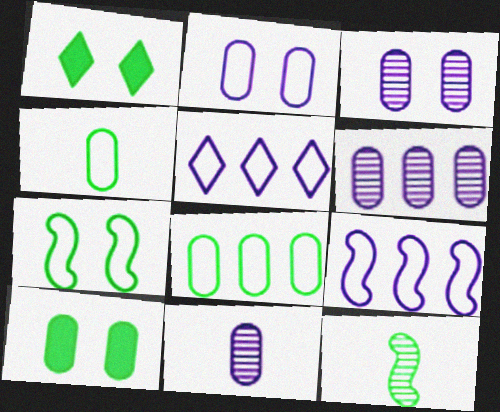[[1, 8, 12], 
[3, 6, 11]]